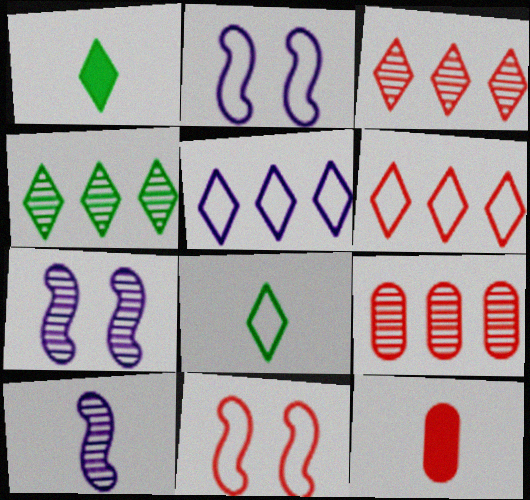[[1, 2, 9], 
[2, 4, 12], 
[3, 11, 12], 
[8, 10, 12]]